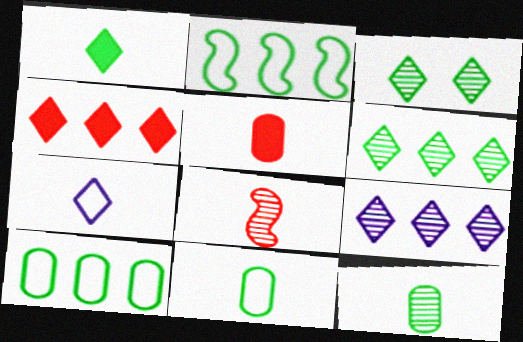[[3, 4, 7]]